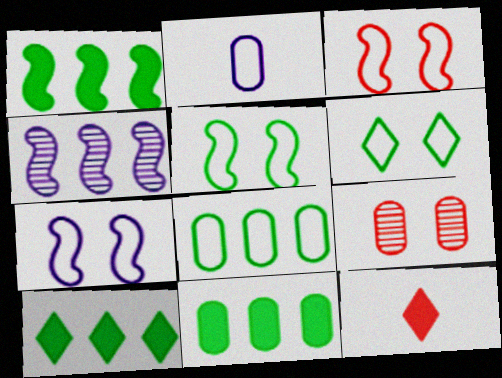[[1, 10, 11], 
[2, 9, 11], 
[3, 5, 7]]